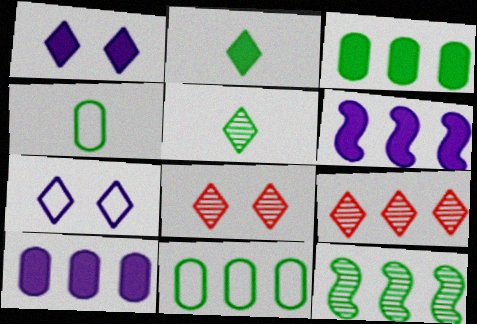[[2, 7, 9], 
[4, 6, 8], 
[6, 9, 11]]